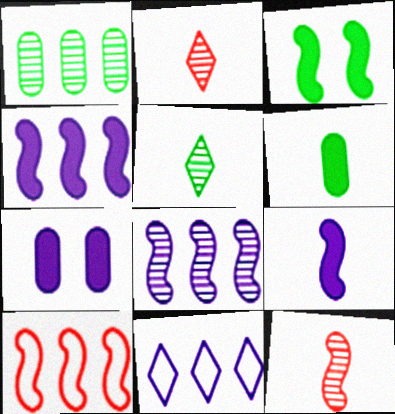[[5, 7, 10]]